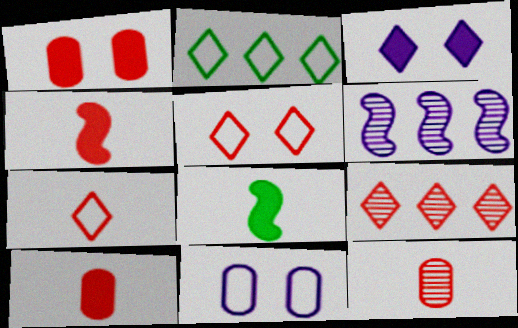[[4, 7, 12], 
[8, 9, 11]]